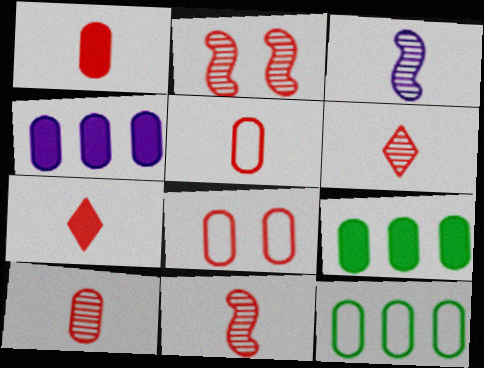[[1, 5, 10], 
[5, 7, 11], 
[6, 10, 11]]